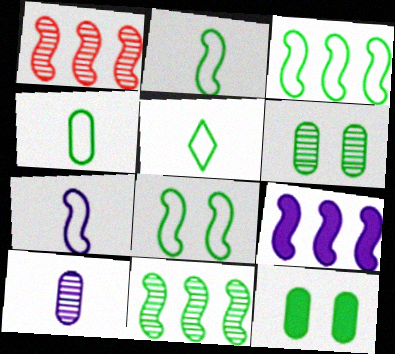[[1, 3, 9], 
[2, 3, 8], 
[2, 4, 5], 
[5, 11, 12]]